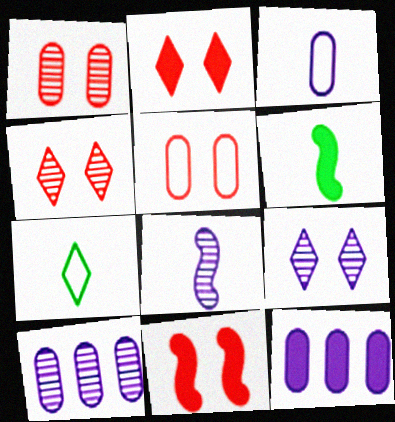[[2, 6, 12], 
[4, 5, 11], 
[7, 10, 11], 
[8, 9, 10]]